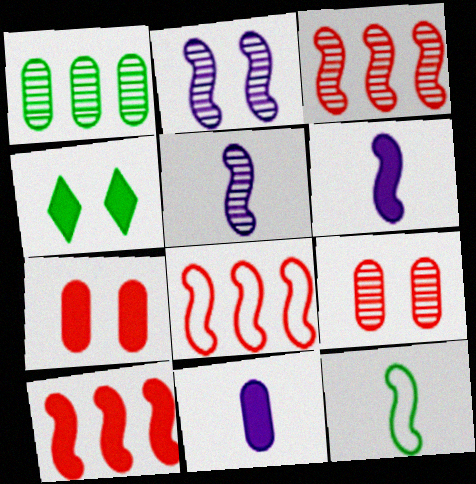[[1, 4, 12], 
[2, 10, 12], 
[3, 8, 10], 
[4, 10, 11]]